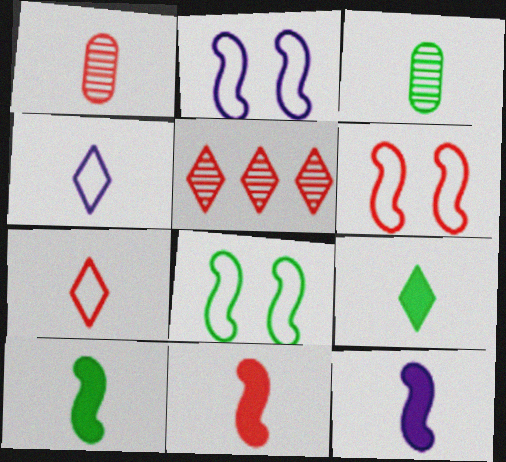[[1, 4, 10], 
[1, 7, 11], 
[2, 6, 8], 
[3, 4, 11], 
[3, 7, 12], 
[10, 11, 12]]